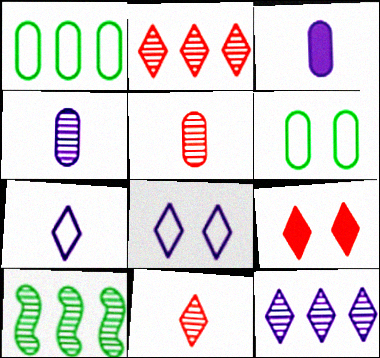[]